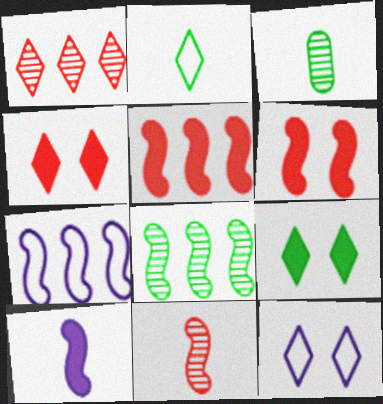[[3, 4, 7], 
[3, 5, 12], 
[5, 7, 8]]